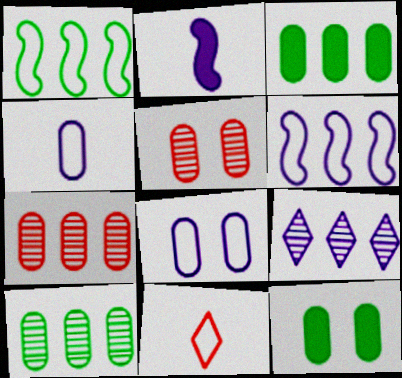[[1, 8, 11], 
[2, 8, 9], 
[3, 4, 5], 
[4, 7, 12], 
[5, 8, 12]]